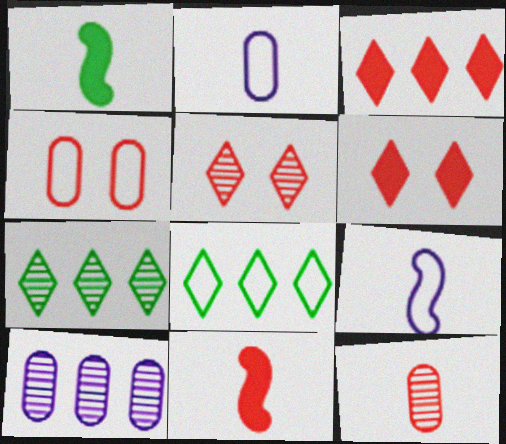[[4, 8, 9]]